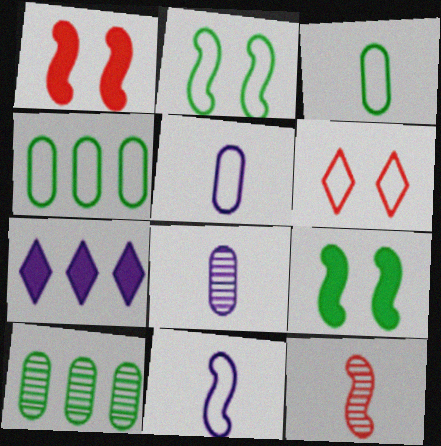[[4, 6, 11]]